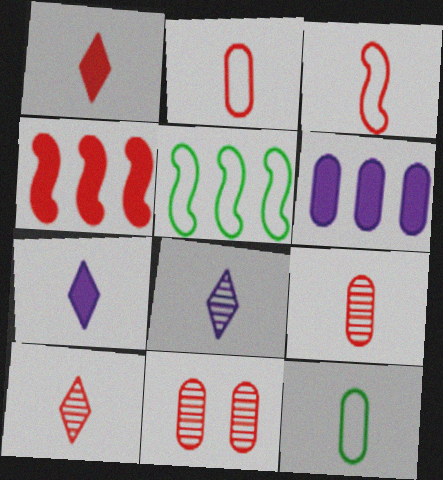[[1, 3, 9], 
[5, 7, 11], 
[6, 11, 12]]